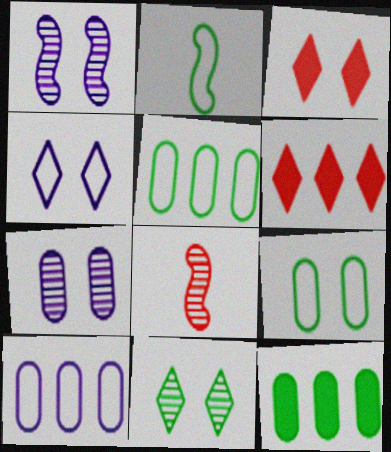[[1, 3, 9], 
[2, 6, 7], 
[2, 11, 12], 
[3, 4, 11], 
[4, 8, 12]]